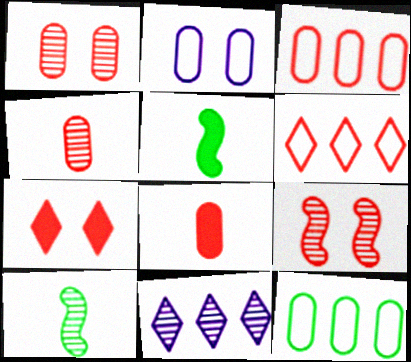[[1, 3, 8], 
[1, 10, 11], 
[6, 8, 9]]